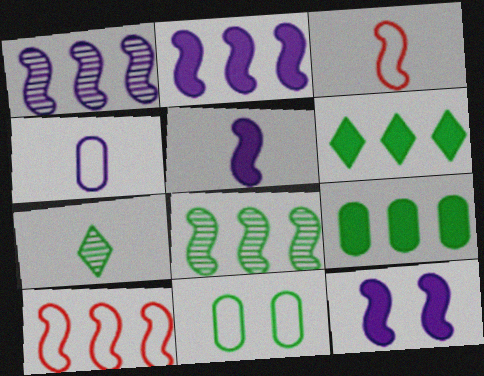[[2, 5, 12], 
[2, 8, 10], 
[3, 8, 12]]